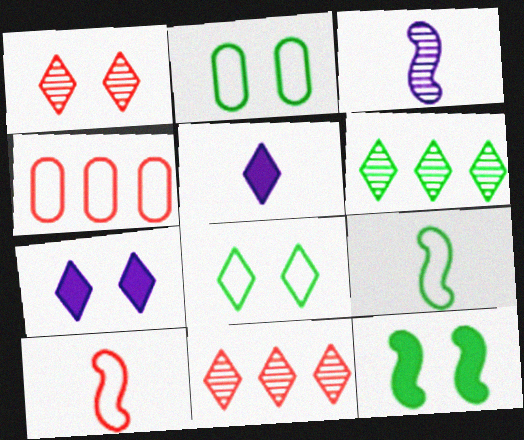[[1, 7, 8], 
[5, 8, 11]]